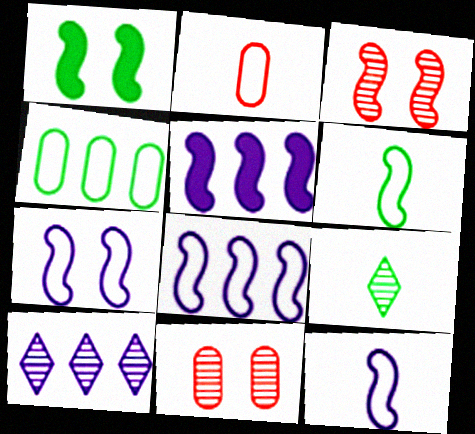[[1, 2, 10], 
[1, 3, 7], 
[1, 4, 9], 
[3, 5, 6], 
[7, 8, 12]]